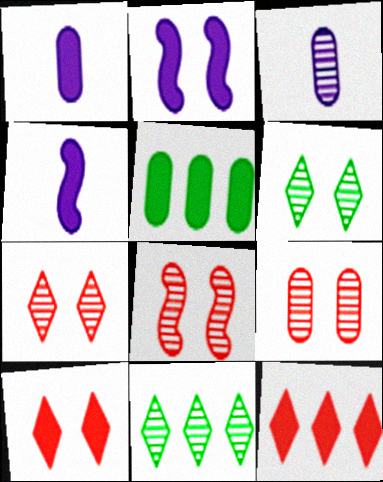[[3, 8, 11], 
[4, 5, 10], 
[7, 8, 9]]